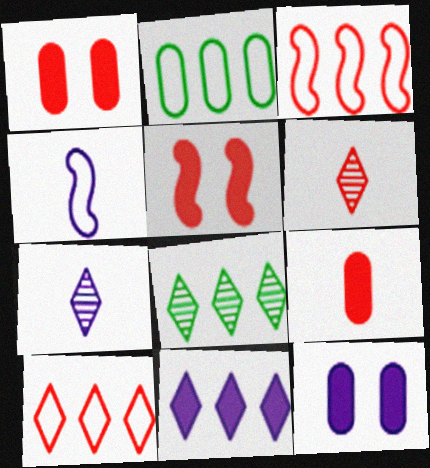[[1, 3, 6], 
[1, 4, 8], 
[2, 5, 7], 
[8, 10, 11]]